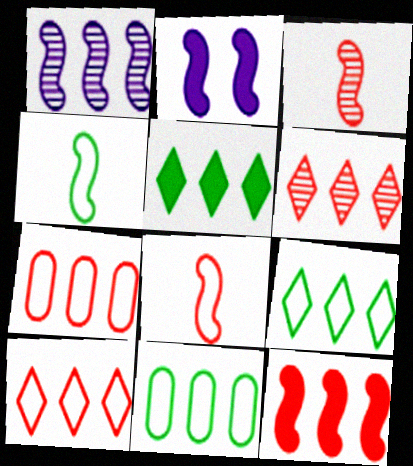[[1, 5, 7], 
[6, 7, 12]]